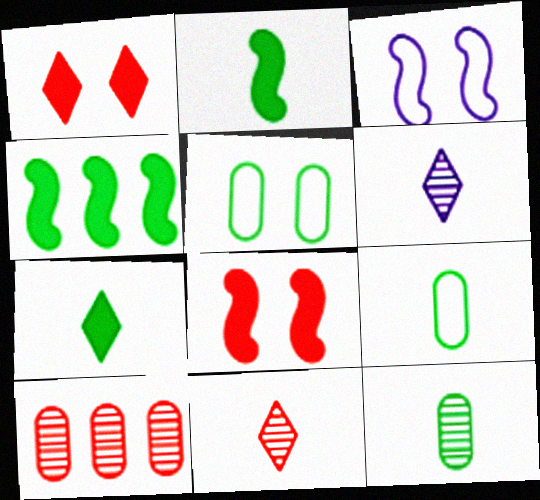[[3, 7, 10]]